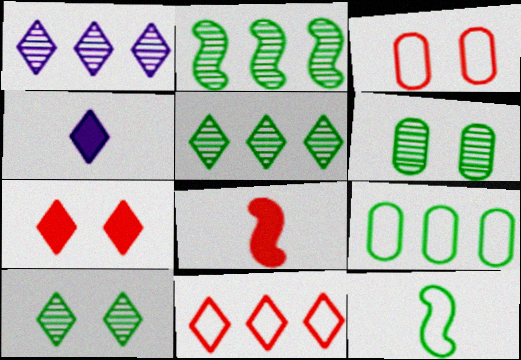[[2, 3, 4], 
[4, 10, 11]]